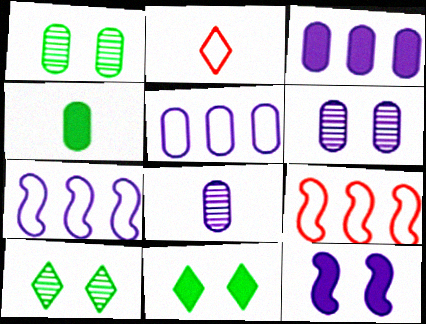[[8, 9, 11]]